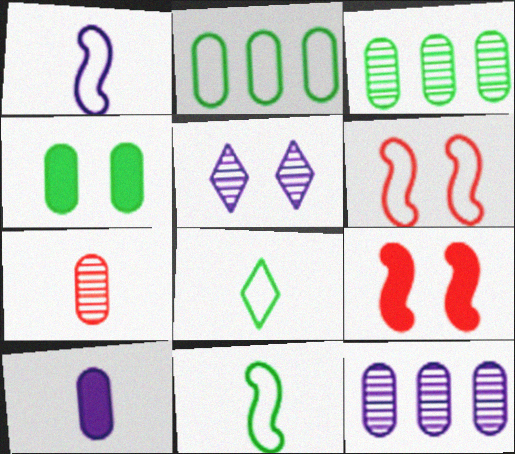[[4, 5, 6], 
[8, 9, 12]]